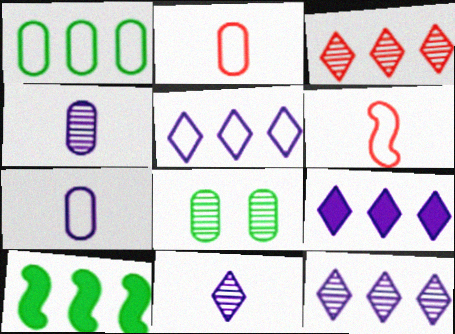[[5, 9, 12], 
[6, 8, 9]]